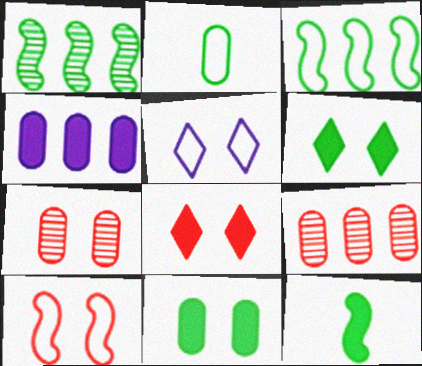[[1, 2, 6], 
[2, 4, 7], 
[4, 8, 12], 
[5, 9, 12], 
[7, 8, 10]]